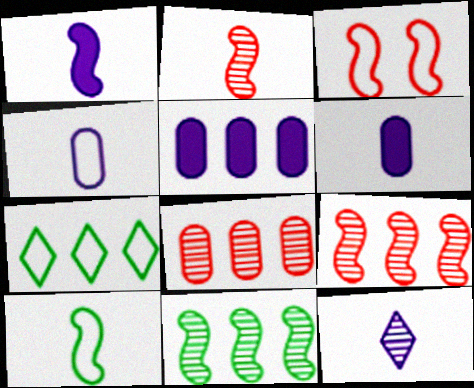[[1, 2, 10], 
[1, 3, 11], 
[1, 4, 12], 
[3, 4, 7], 
[5, 7, 9]]